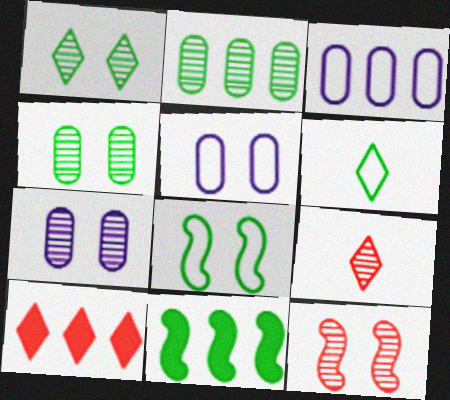[[1, 7, 12], 
[4, 6, 11], 
[5, 9, 11]]